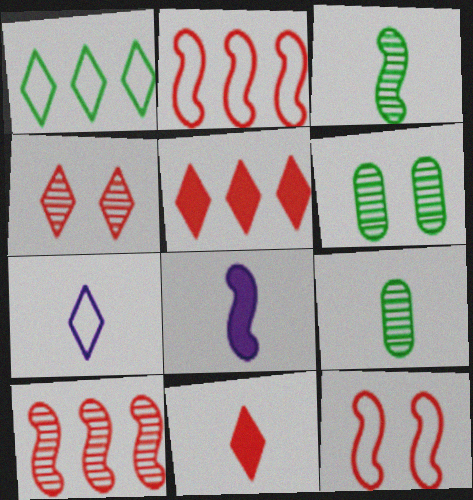[]